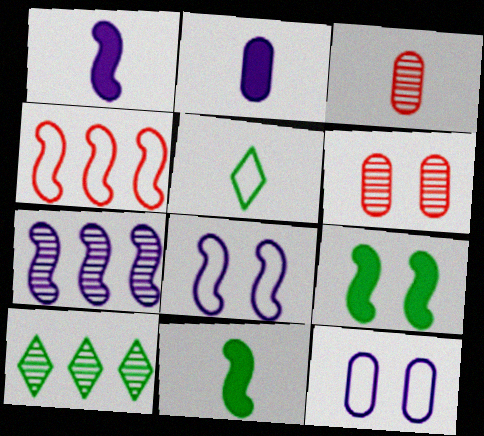[[1, 3, 5], 
[1, 7, 8], 
[4, 5, 12]]